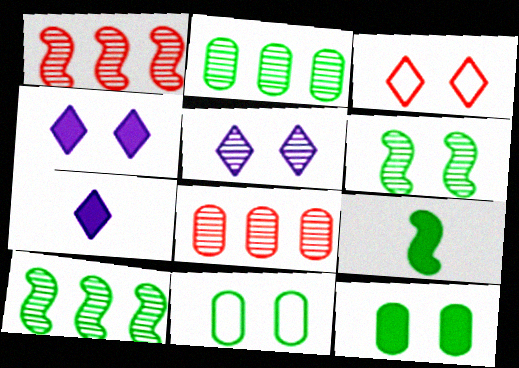[[1, 7, 11]]